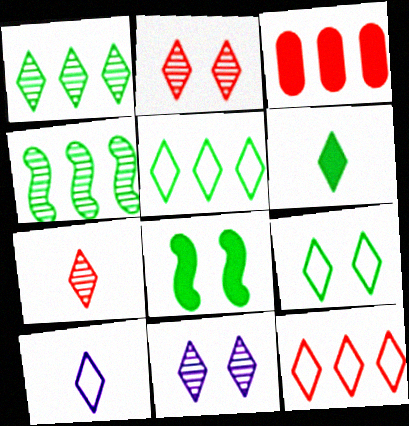[[1, 6, 9], 
[1, 7, 11], 
[6, 7, 10], 
[6, 11, 12], 
[9, 10, 12]]